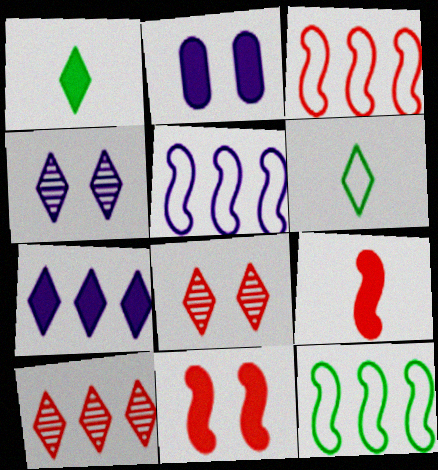[[3, 5, 12], 
[6, 7, 8]]